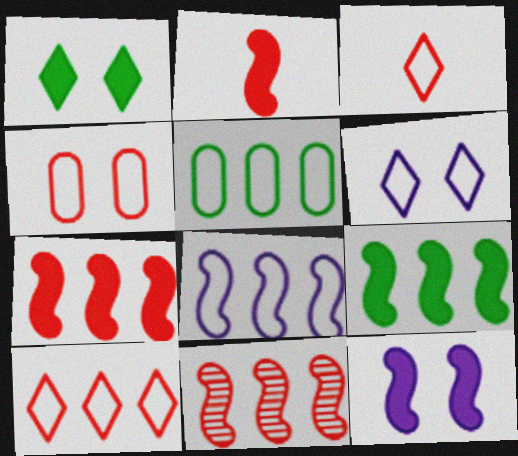[[2, 9, 12], 
[5, 8, 10], 
[8, 9, 11]]